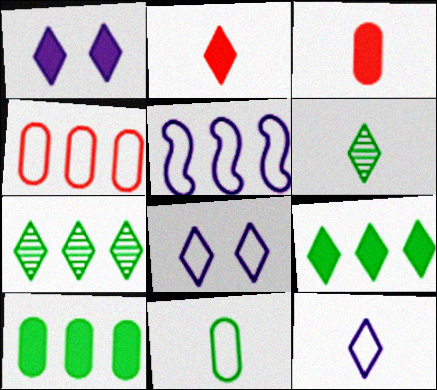[[1, 2, 9], 
[2, 6, 12], 
[2, 7, 8]]